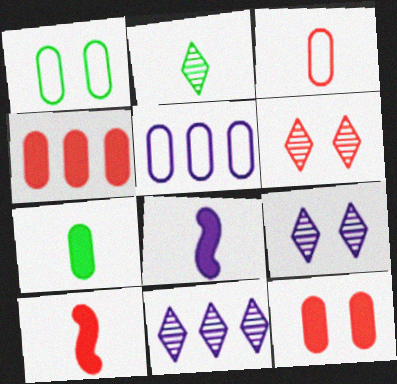[[1, 3, 5], 
[1, 10, 11], 
[2, 3, 8], 
[2, 6, 11], 
[5, 8, 9]]